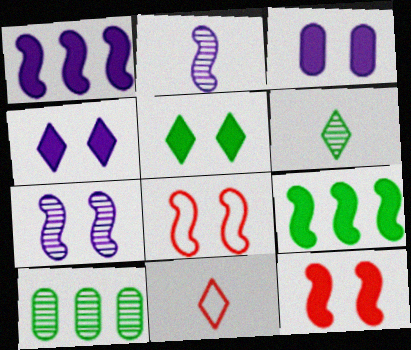[[2, 8, 9], 
[3, 5, 12]]